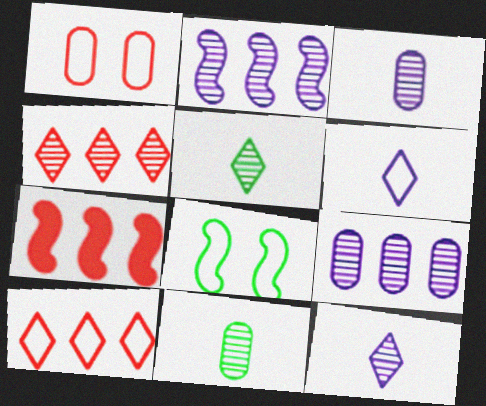[]